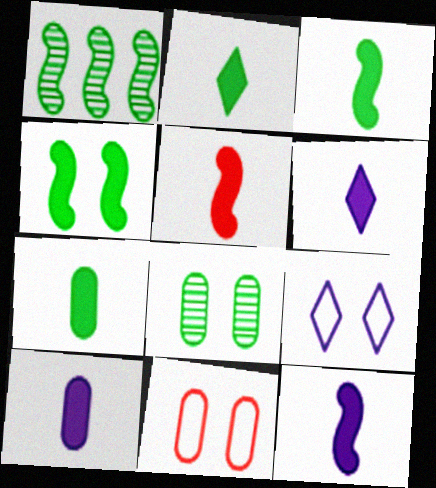[[1, 6, 11], 
[2, 3, 7], 
[2, 5, 10], 
[3, 5, 12], 
[5, 6, 7], 
[6, 10, 12]]